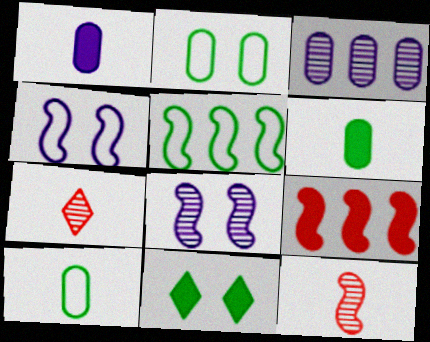[[1, 9, 11]]